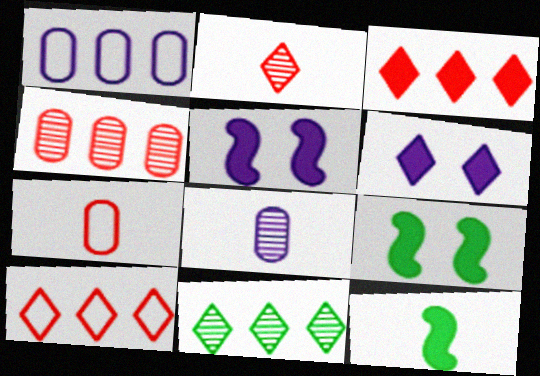[[1, 2, 9], 
[5, 7, 11], 
[8, 9, 10]]